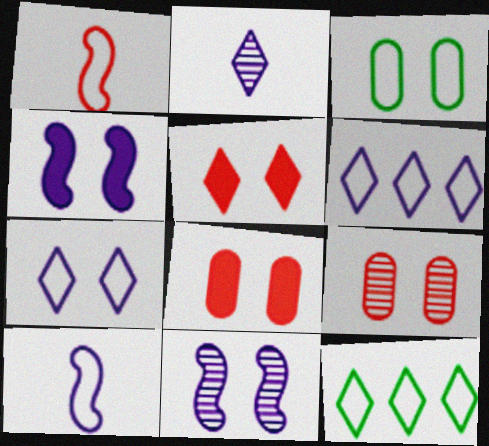[[1, 3, 6], 
[2, 5, 12], 
[3, 5, 11]]